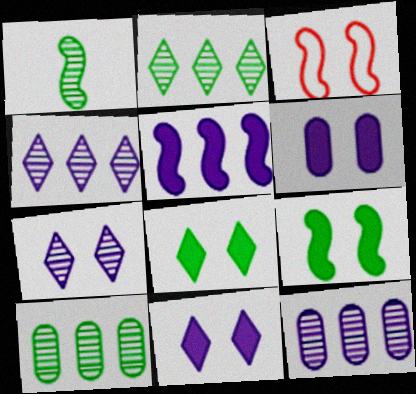[[1, 3, 5]]